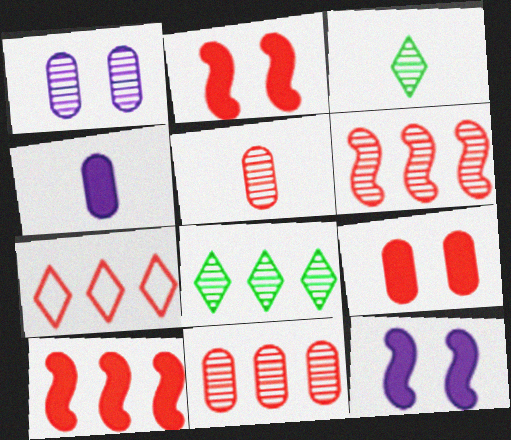[[1, 3, 6], 
[2, 5, 7], 
[7, 10, 11]]